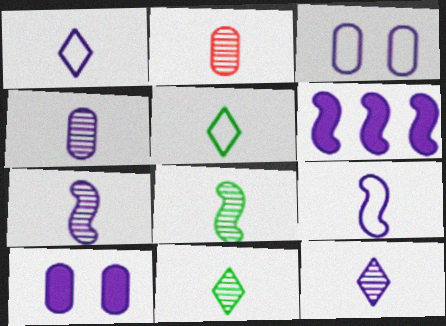[[2, 7, 11], 
[2, 8, 12], 
[3, 6, 12], 
[4, 7, 12]]